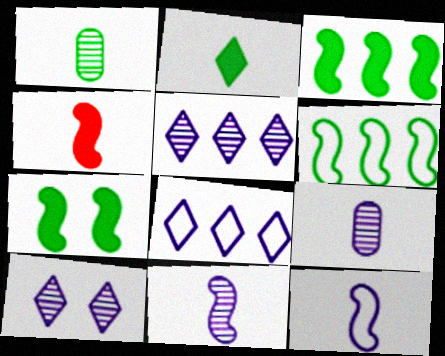[]